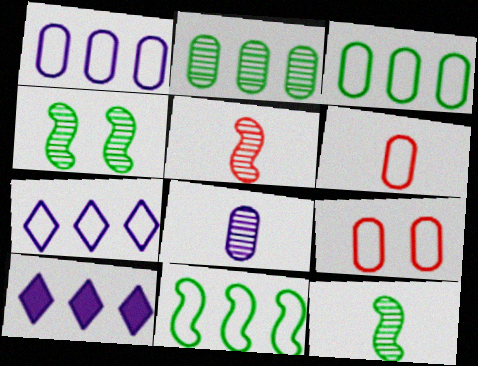[[4, 6, 10], 
[9, 10, 12]]